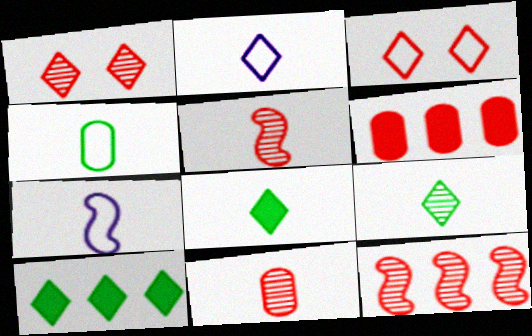[[1, 2, 10], 
[1, 11, 12], 
[3, 5, 6], 
[7, 8, 11]]